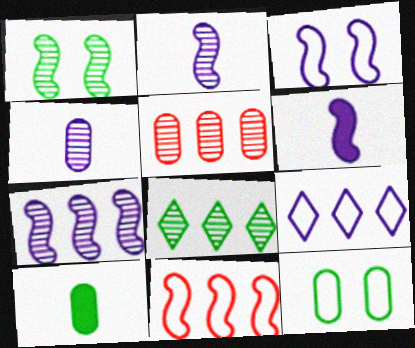[[1, 6, 11], 
[3, 6, 7], 
[5, 7, 8]]